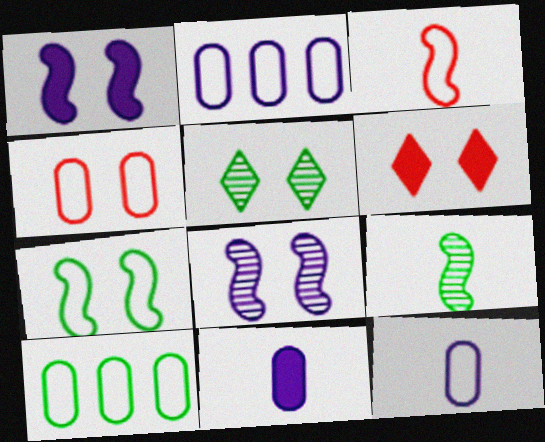[[1, 4, 5], 
[2, 6, 9], 
[4, 10, 12]]